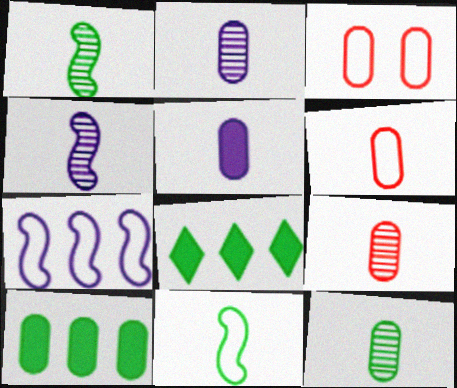[[2, 3, 10], 
[2, 9, 12], 
[3, 4, 8], 
[5, 6, 12]]